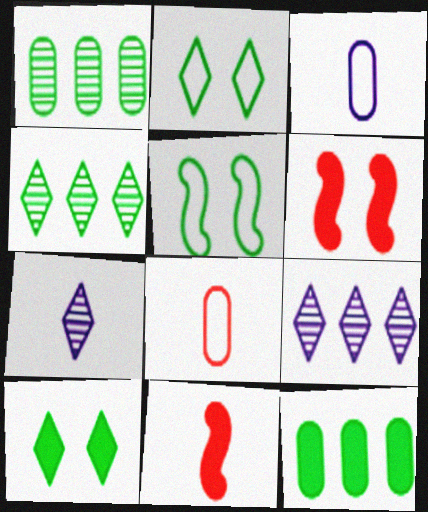[[3, 4, 6]]